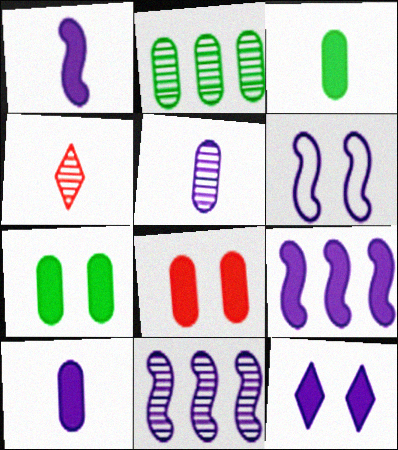[[1, 6, 11], 
[9, 10, 12]]